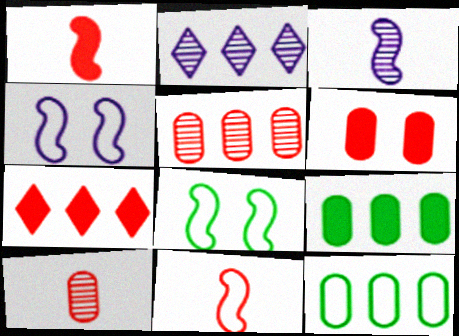[[1, 6, 7]]